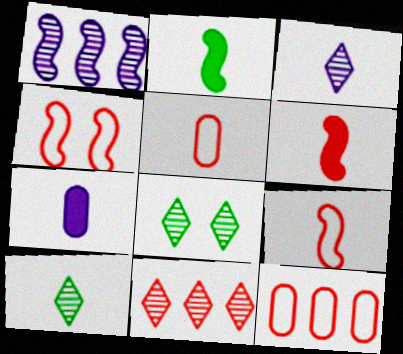[[1, 2, 4], 
[2, 3, 5], 
[3, 8, 11], 
[7, 9, 10]]